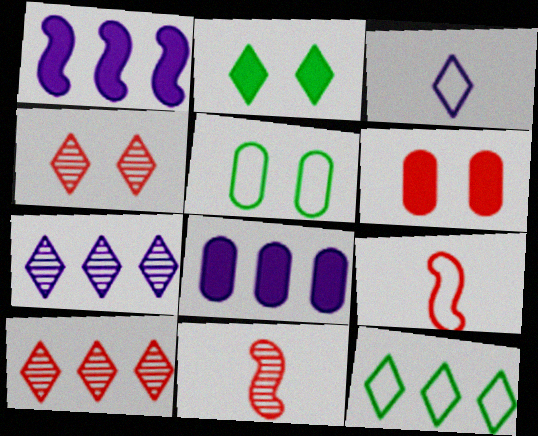[[2, 3, 10], 
[6, 9, 10]]